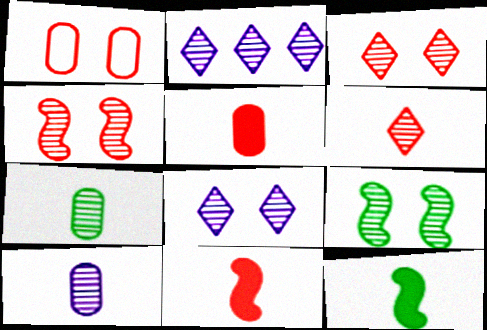[[1, 2, 12], 
[2, 4, 7]]